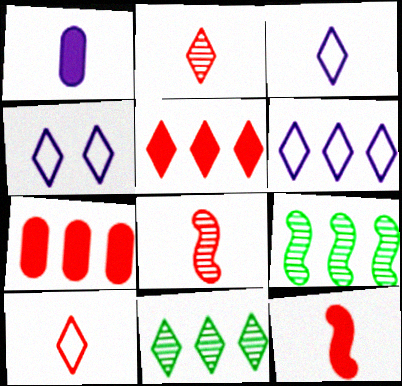[[3, 4, 6], 
[5, 6, 11], 
[6, 7, 9]]